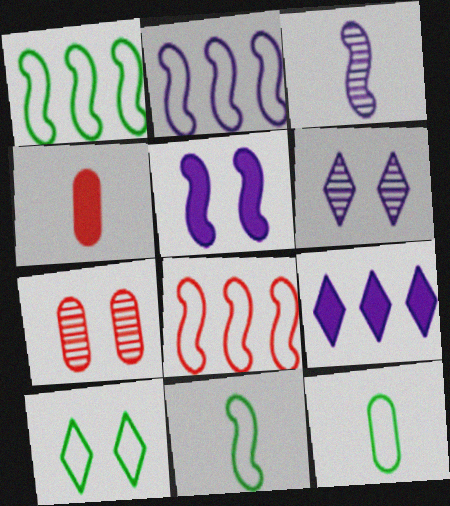[[1, 2, 8], 
[1, 4, 6], 
[1, 10, 12], 
[2, 3, 5], 
[5, 7, 10], 
[7, 9, 11]]